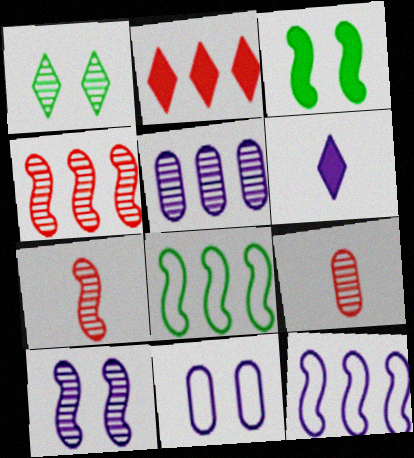[[1, 5, 7], 
[2, 5, 8], 
[3, 7, 12]]